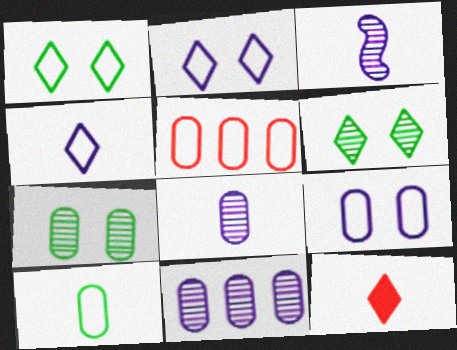[[3, 10, 12], 
[5, 9, 10]]